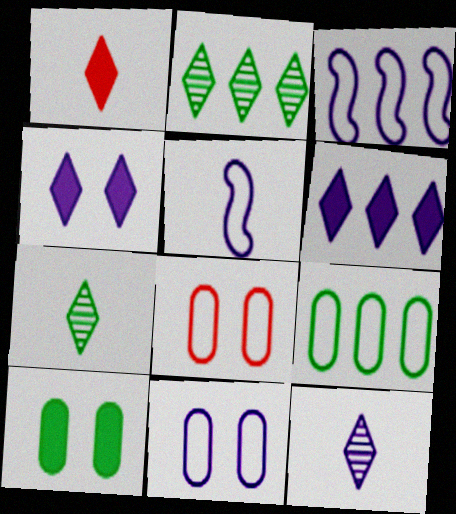[]